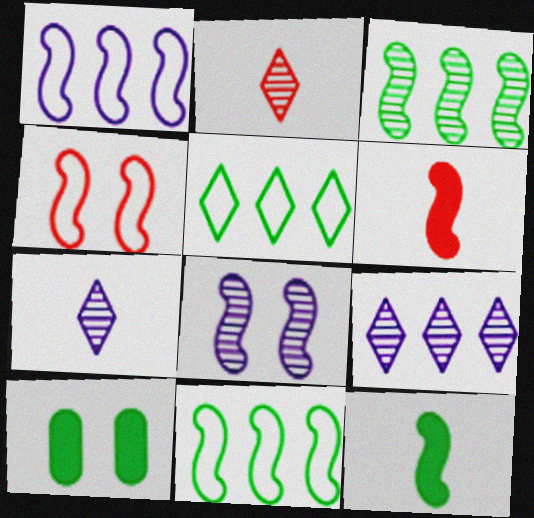[[1, 2, 10], 
[6, 8, 11]]